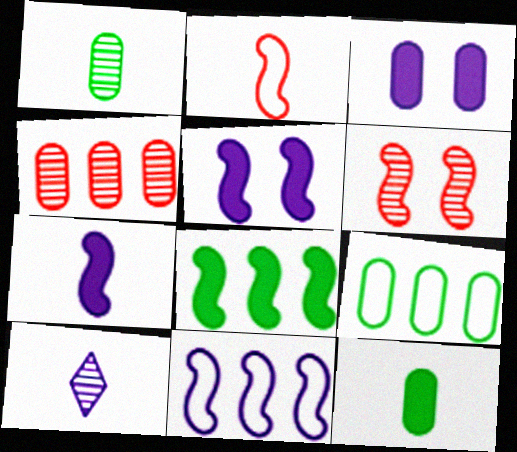[[2, 10, 12], 
[3, 10, 11]]